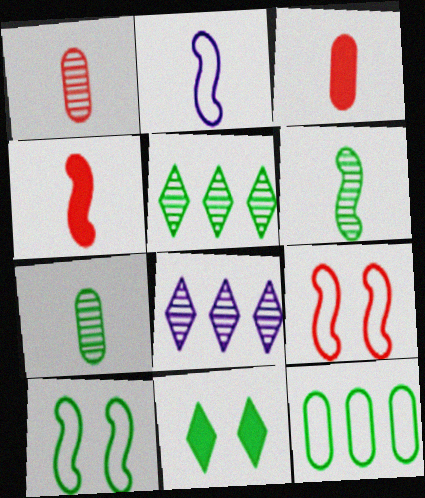[[2, 4, 6], 
[3, 8, 10], 
[6, 11, 12]]